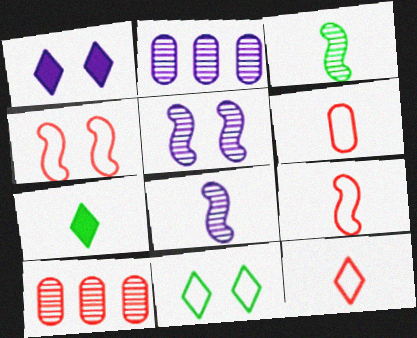[[2, 4, 7], 
[6, 7, 8], 
[6, 9, 12]]